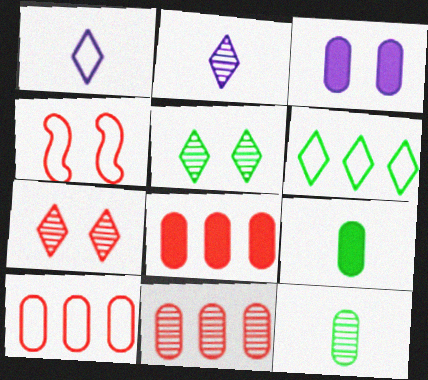[[3, 4, 5], 
[3, 8, 9], 
[3, 10, 12], 
[8, 10, 11]]